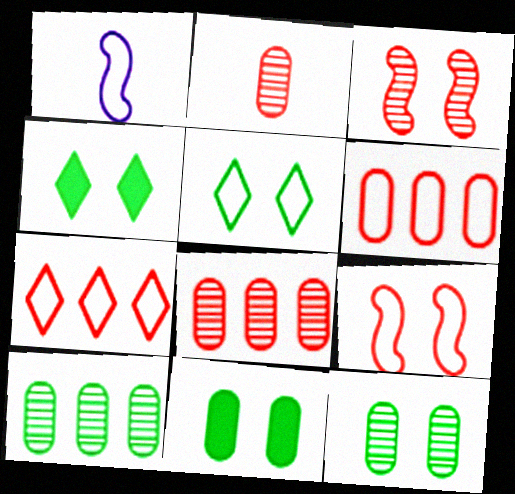[[1, 4, 8], 
[1, 5, 6]]